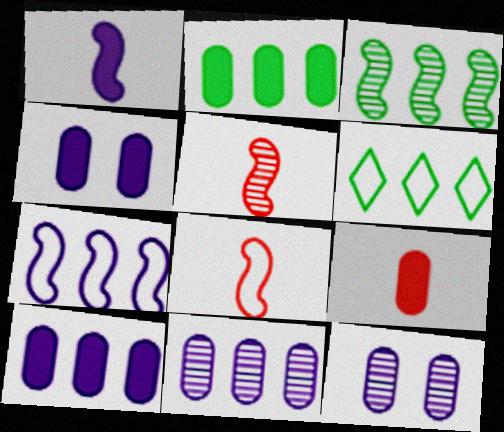[[2, 3, 6], 
[2, 4, 9], 
[4, 5, 6]]